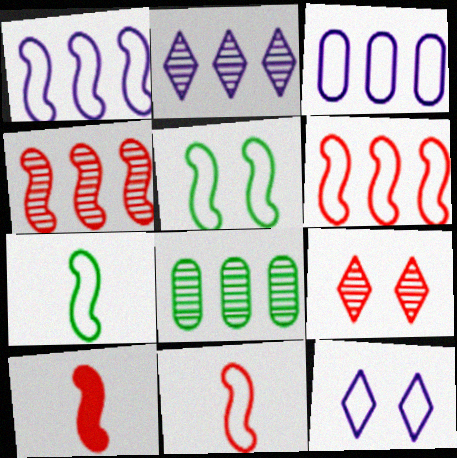[[1, 5, 11], 
[2, 4, 8], 
[8, 10, 12]]